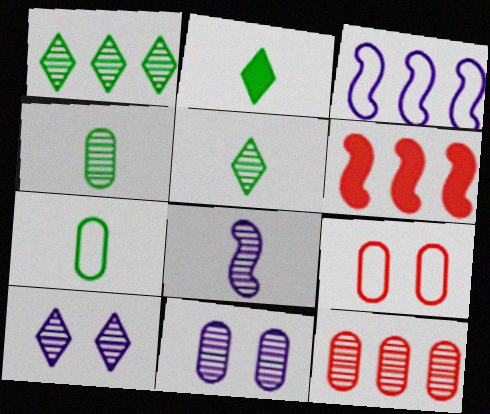[[4, 11, 12], 
[6, 7, 10]]